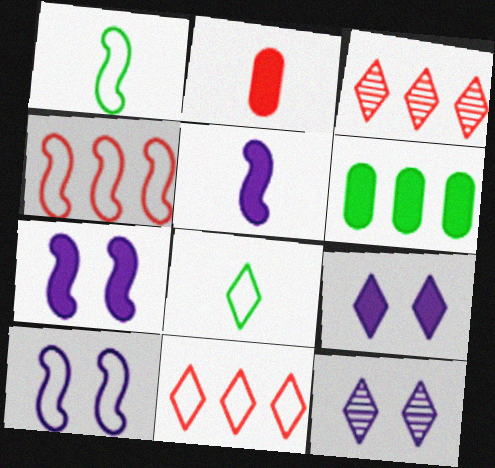[[1, 4, 10], 
[3, 8, 9]]